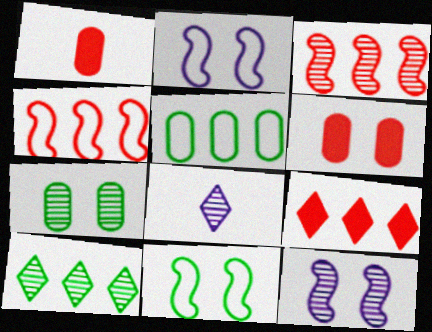[[1, 2, 10], 
[3, 7, 8]]